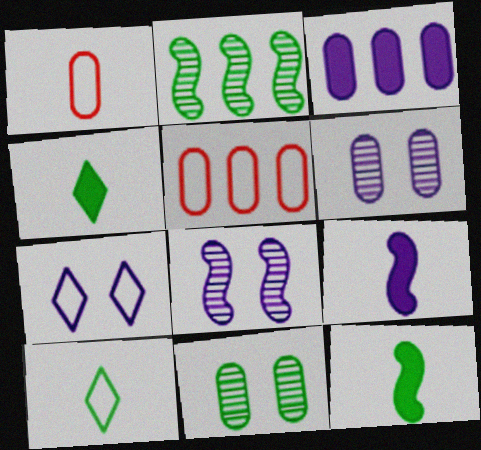[[1, 3, 11], 
[4, 5, 8]]